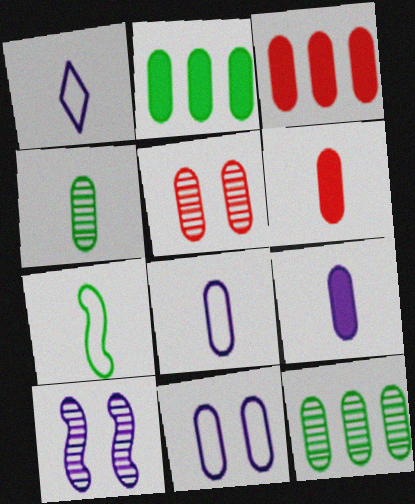[[2, 5, 8], 
[3, 4, 11], 
[4, 6, 8], 
[6, 11, 12]]